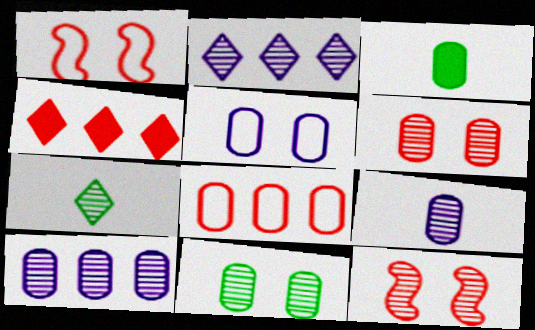[[1, 2, 3], 
[7, 10, 12]]